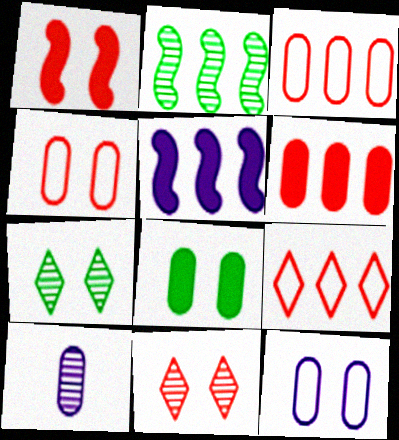[[1, 4, 11], 
[1, 7, 12], 
[2, 10, 11], 
[3, 8, 10]]